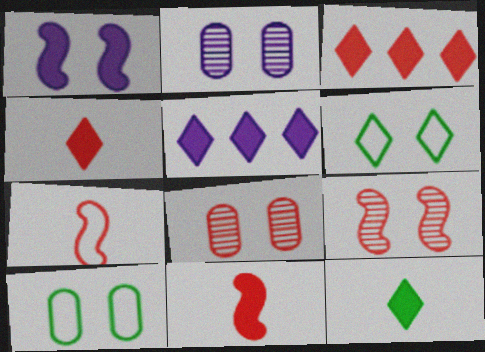[[1, 6, 8], 
[3, 7, 8]]